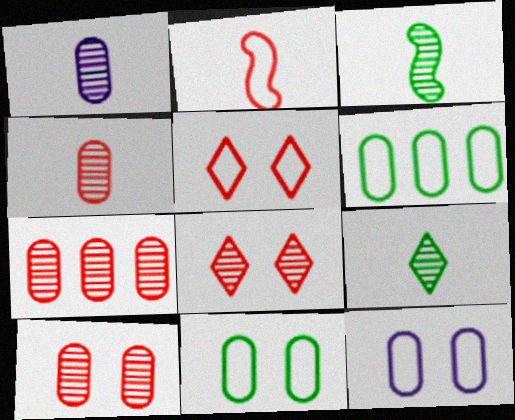[[4, 7, 10]]